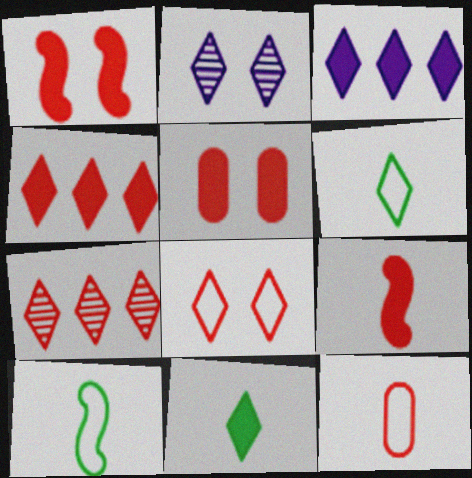[[1, 7, 12], 
[2, 4, 6], 
[4, 5, 9]]